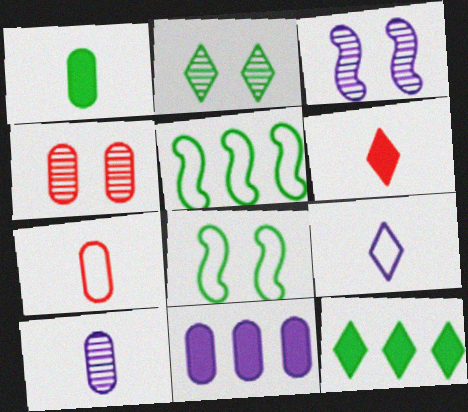[[1, 2, 5], 
[1, 7, 10], 
[2, 3, 4], 
[3, 7, 12], 
[3, 9, 11]]